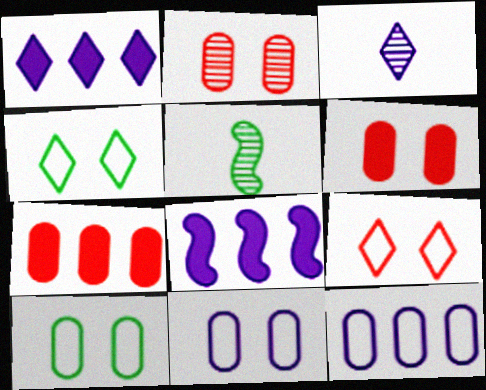[[3, 8, 11]]